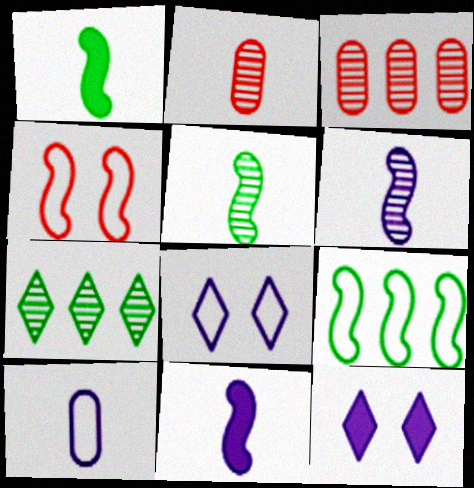[[1, 3, 8], 
[2, 9, 12]]